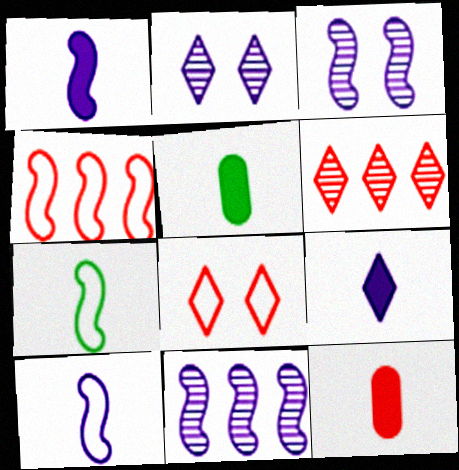[[2, 4, 5], 
[5, 8, 11]]